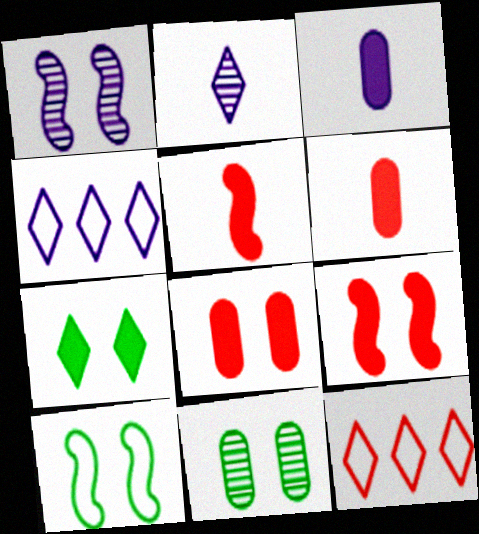[[1, 3, 4], 
[1, 9, 10], 
[2, 7, 12], 
[4, 5, 11], 
[7, 10, 11]]